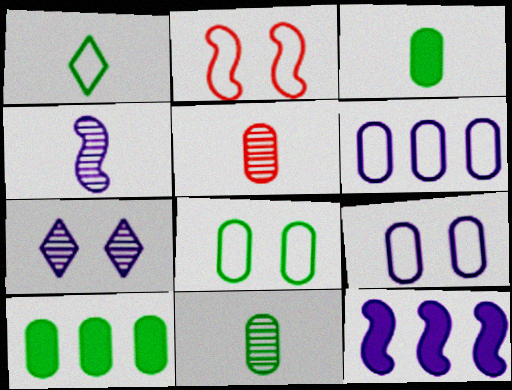[[1, 2, 6], 
[5, 9, 10], 
[8, 10, 11]]